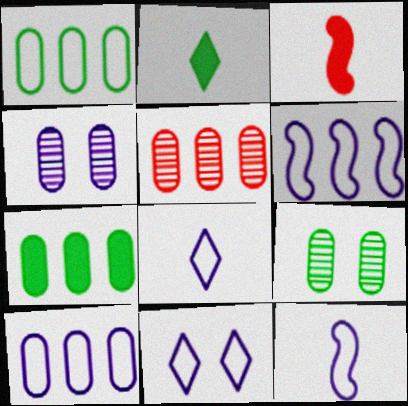[[5, 7, 10], 
[10, 11, 12]]